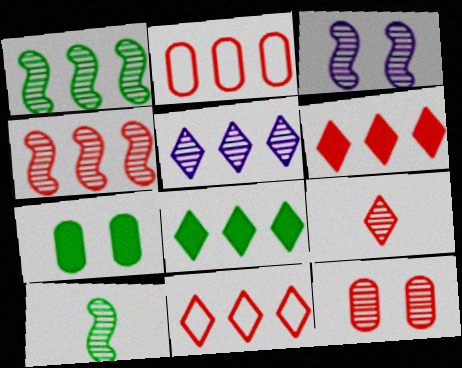[[2, 4, 6], 
[3, 4, 10], 
[4, 9, 12], 
[5, 8, 11], 
[5, 10, 12]]